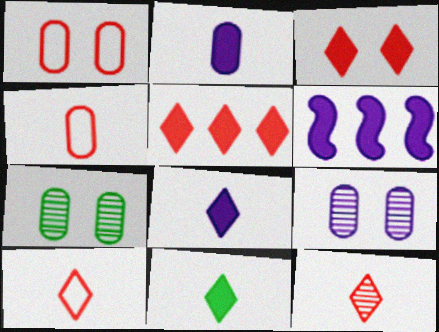[[6, 7, 10]]